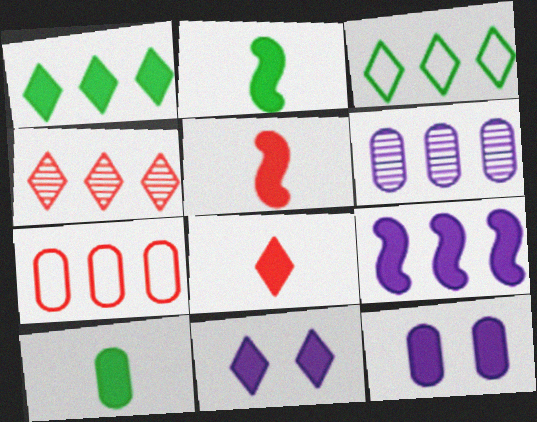[[1, 5, 12], 
[1, 8, 11]]